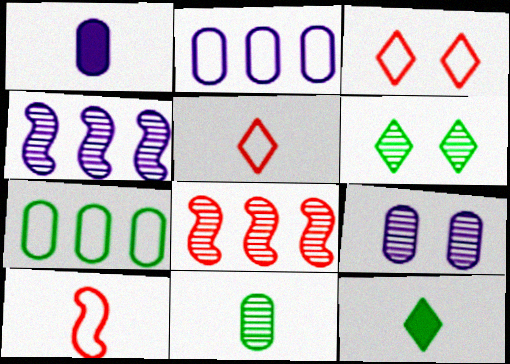[[1, 2, 9]]